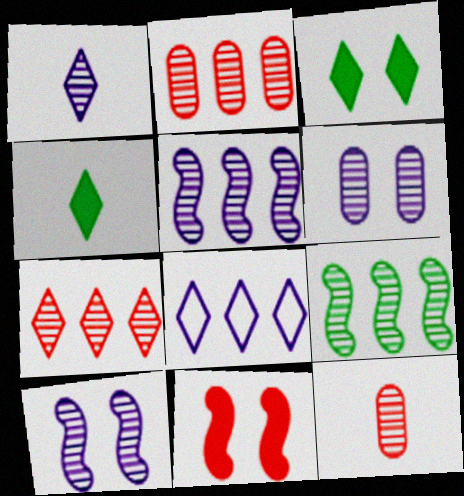[[1, 5, 6]]